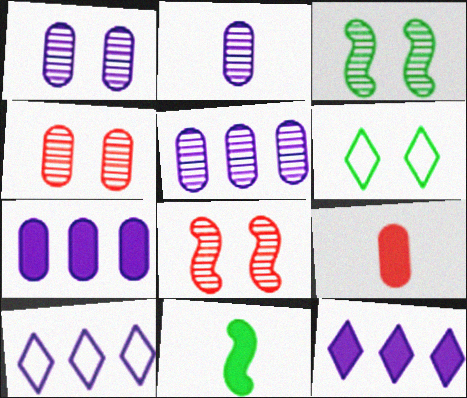[[1, 2, 5], 
[3, 9, 10], 
[4, 10, 11]]